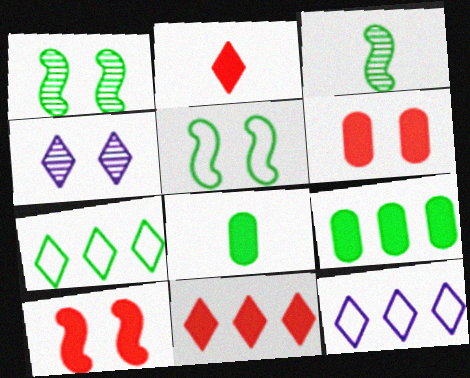[[1, 7, 8], 
[2, 4, 7], 
[3, 6, 12], 
[4, 5, 6]]